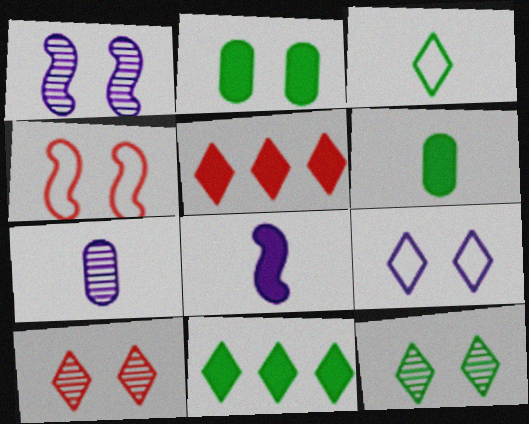[[2, 5, 8], 
[3, 11, 12], 
[4, 7, 11]]